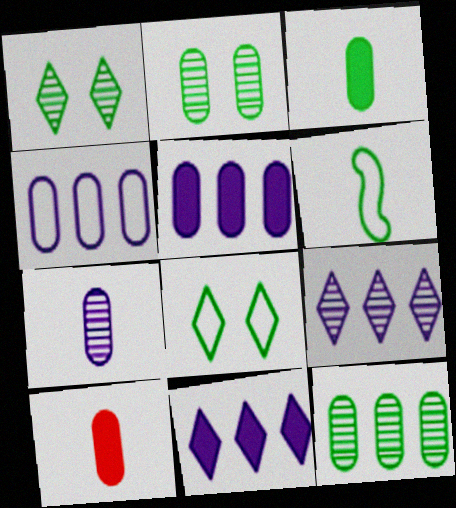[[2, 4, 10]]